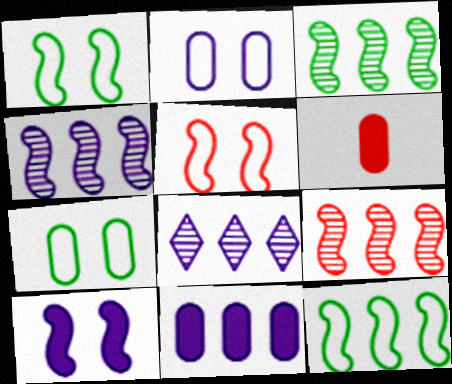[[1, 6, 8], 
[3, 4, 9]]